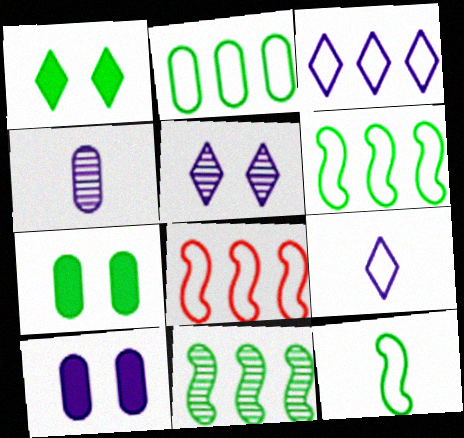[[1, 4, 8], 
[2, 3, 8]]